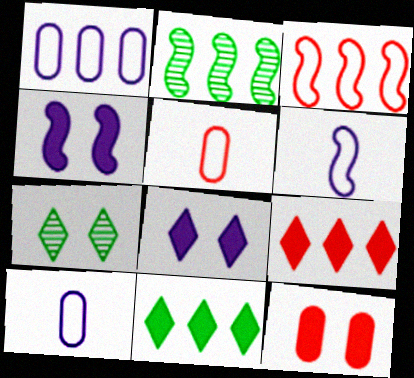[[1, 2, 9], 
[2, 5, 8]]